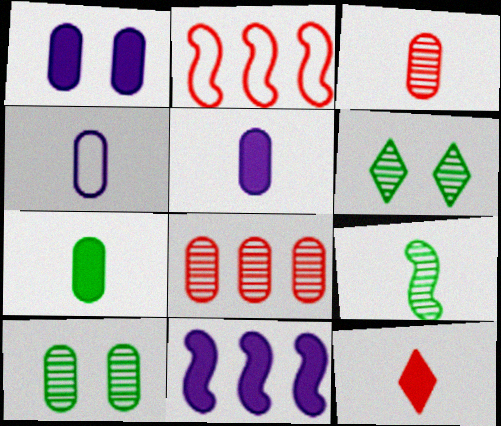[[2, 5, 6], 
[3, 4, 7], 
[4, 9, 12]]